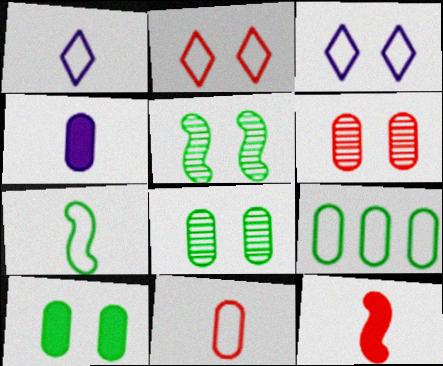[[1, 7, 11], 
[4, 6, 9]]